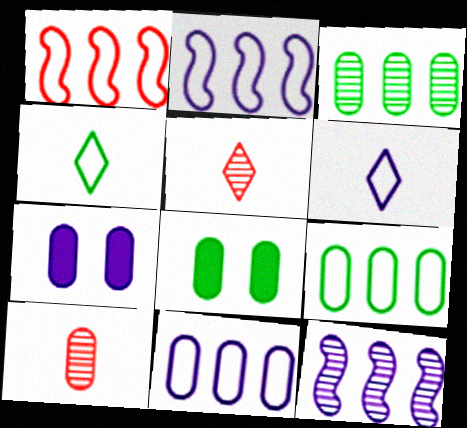[[2, 5, 8], 
[6, 7, 12], 
[7, 9, 10], 
[8, 10, 11]]